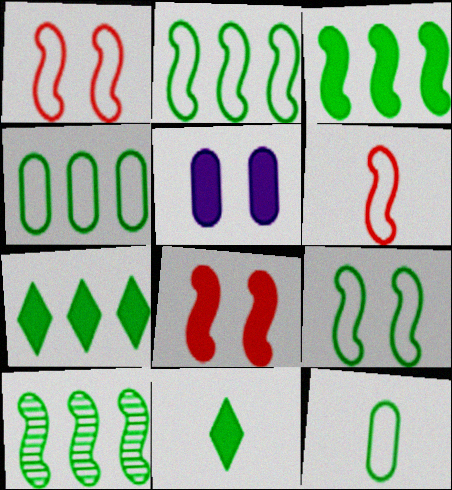[[2, 3, 10], 
[4, 7, 10]]